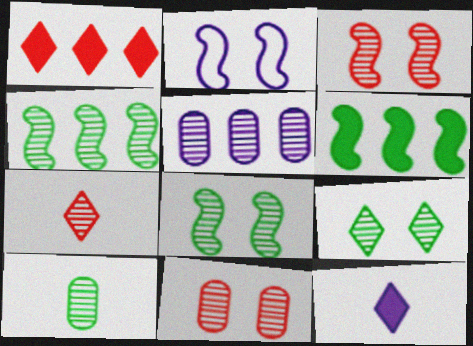[[1, 2, 10], 
[2, 5, 12], 
[4, 9, 10], 
[5, 7, 8], 
[5, 10, 11]]